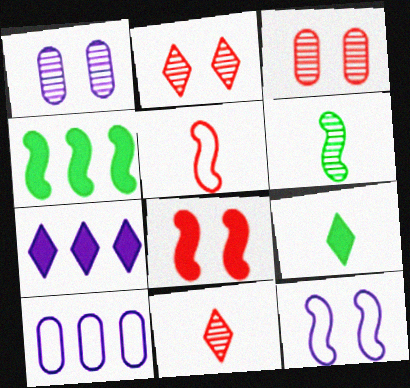[]